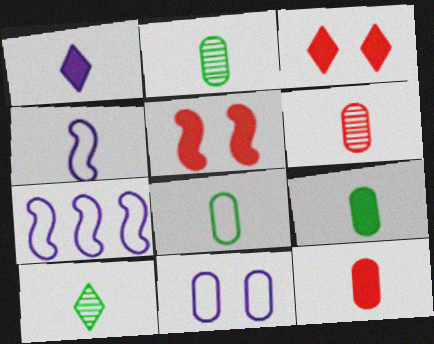[[2, 3, 7], 
[2, 8, 9], 
[4, 10, 12]]